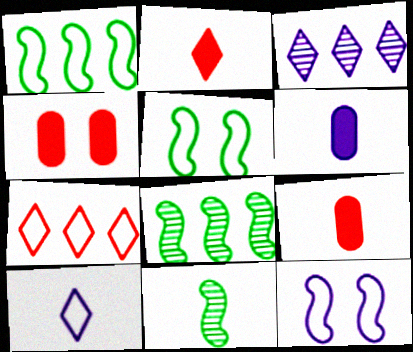[[3, 5, 9], 
[3, 6, 12], 
[4, 8, 10], 
[9, 10, 11]]